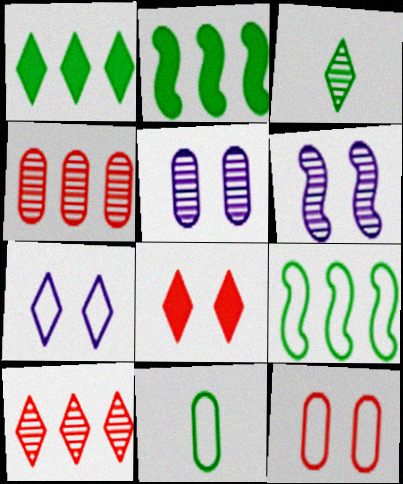[[3, 4, 6]]